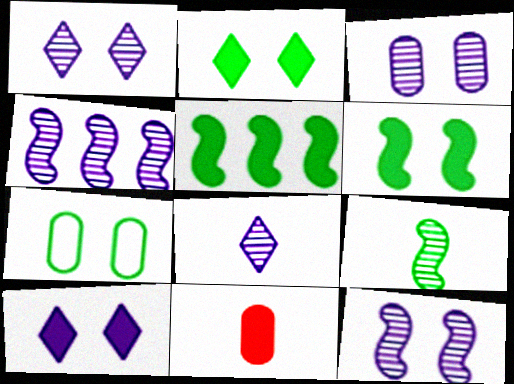[[1, 3, 12], 
[3, 4, 8], 
[5, 10, 11]]